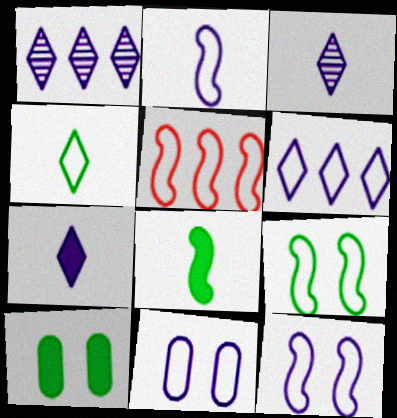[[2, 5, 9], 
[2, 6, 11], 
[3, 5, 10], 
[4, 5, 11]]